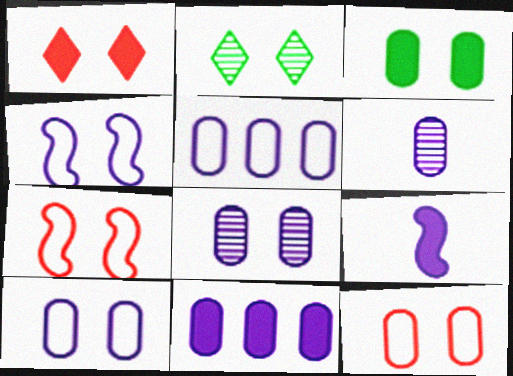[[3, 8, 12], 
[6, 10, 11]]